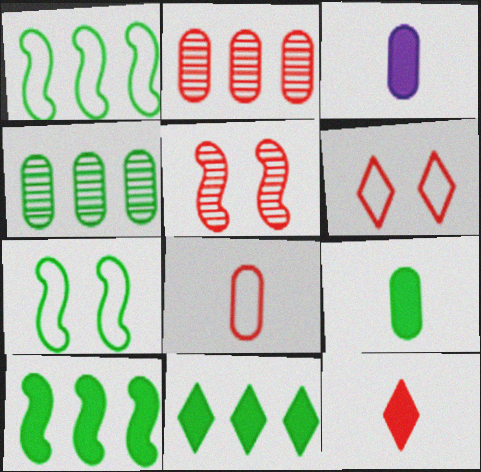[[1, 4, 11]]